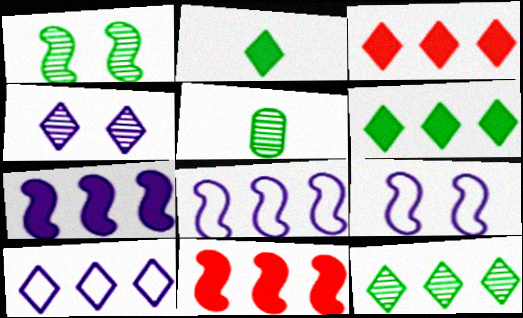[[1, 5, 12], 
[3, 5, 9], 
[3, 10, 12]]